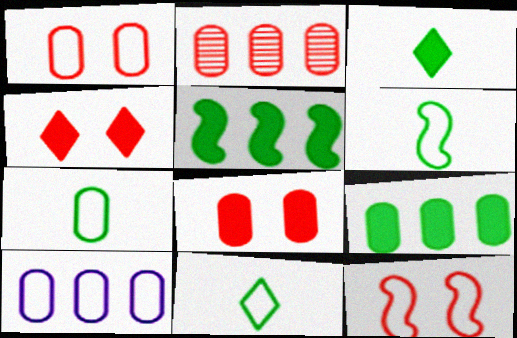[[1, 7, 10], 
[2, 9, 10], 
[6, 7, 11], 
[10, 11, 12]]